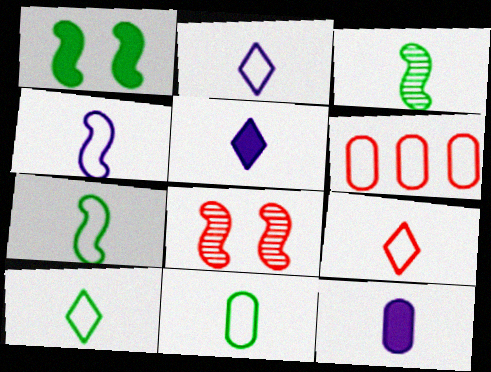[[2, 9, 10], 
[3, 9, 12], 
[4, 9, 11], 
[7, 10, 11]]